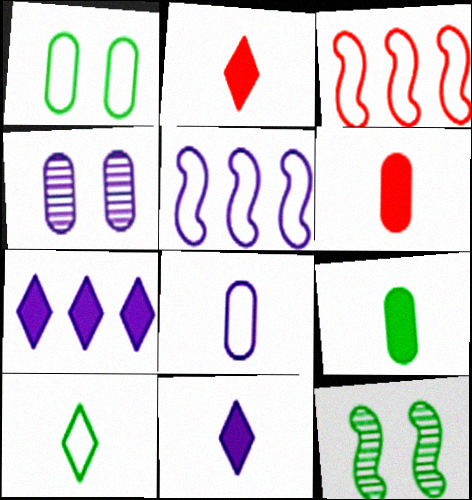[[4, 5, 11]]